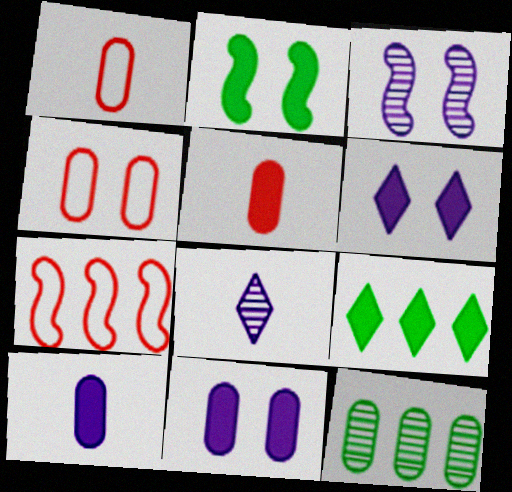[[1, 3, 9], 
[1, 11, 12], 
[4, 10, 12]]